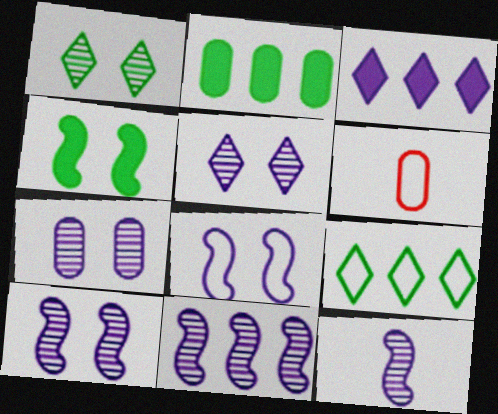[[2, 6, 7], 
[5, 7, 10], 
[6, 8, 9], 
[10, 11, 12]]